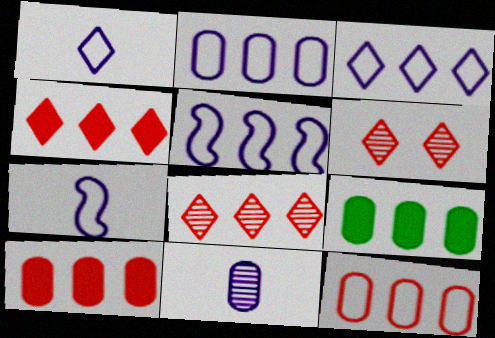[[2, 3, 5], 
[5, 8, 9], 
[6, 7, 9]]